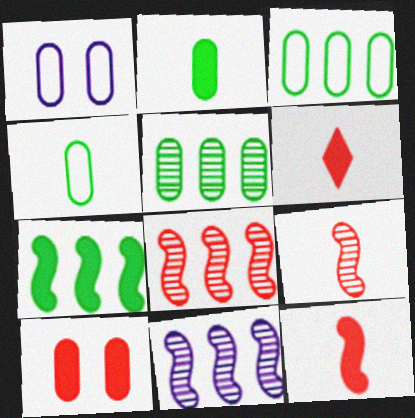[]